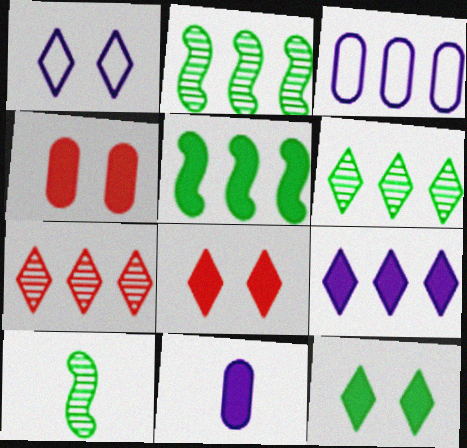[[3, 5, 7], 
[3, 8, 10], 
[5, 8, 11]]